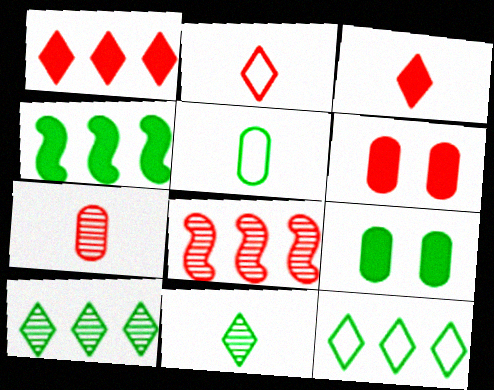[[2, 6, 8]]